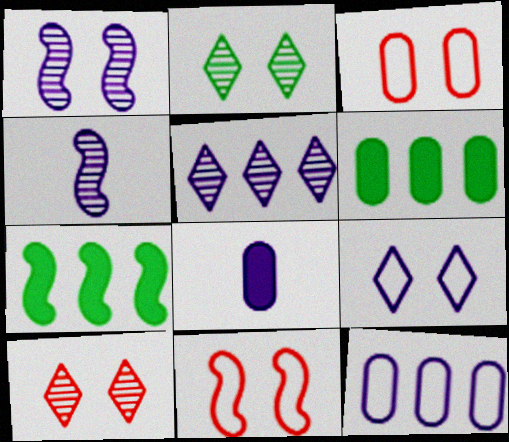[[4, 7, 11]]